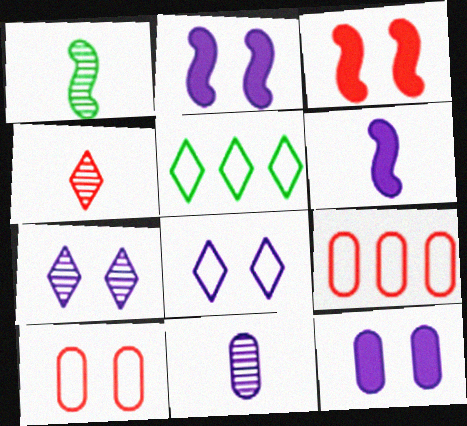[[1, 4, 11], 
[3, 4, 9], 
[3, 5, 11]]